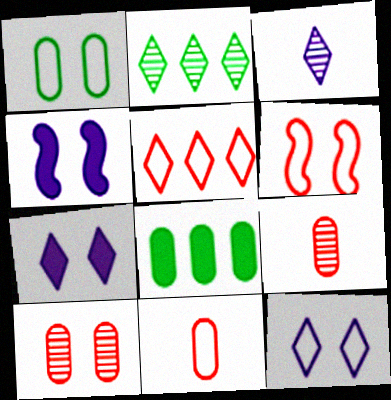[[1, 6, 12], 
[2, 4, 11], 
[3, 6, 8], 
[5, 6, 11]]